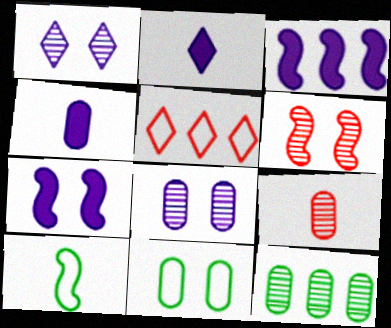[[2, 9, 10], 
[3, 5, 12], 
[3, 6, 10], 
[8, 9, 12]]